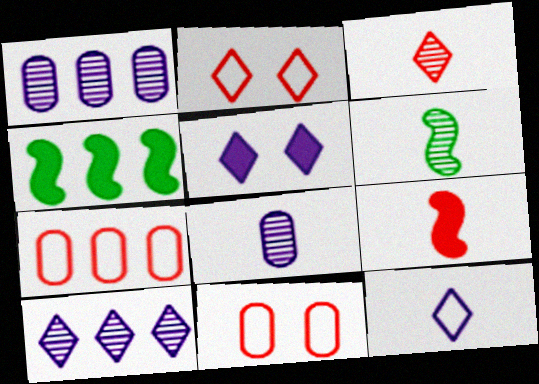[[2, 4, 8], 
[3, 6, 8], 
[4, 7, 10], 
[5, 6, 7], 
[5, 10, 12]]